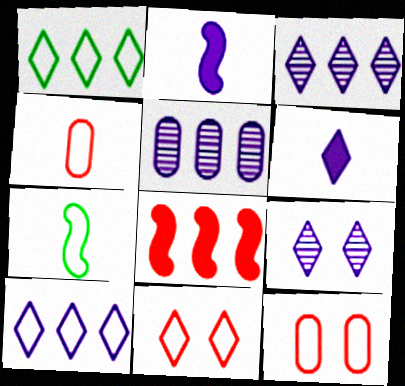[[1, 5, 8], 
[6, 9, 10], 
[7, 10, 12]]